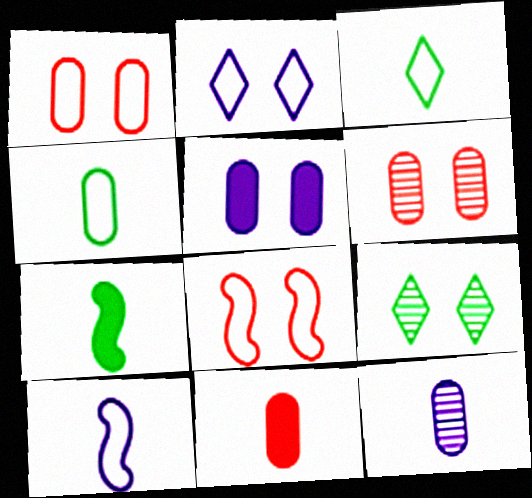[[4, 11, 12], 
[5, 8, 9]]